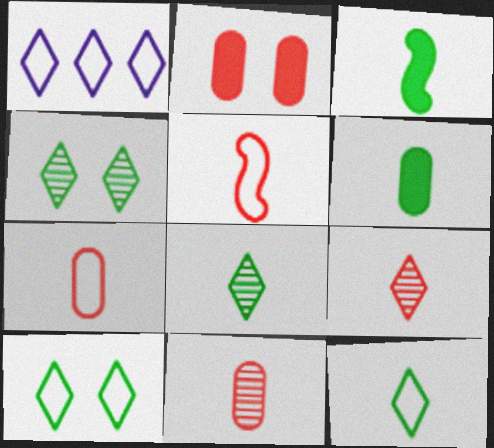[]